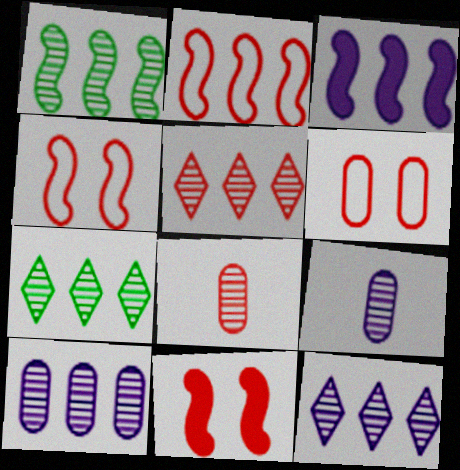[[1, 2, 3], 
[1, 5, 10], 
[5, 7, 12]]